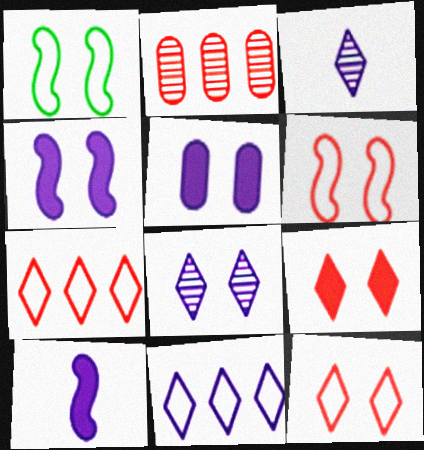[]